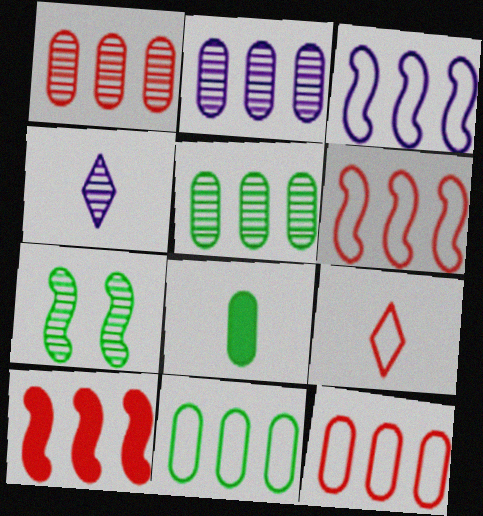[[1, 2, 5], 
[1, 4, 7]]